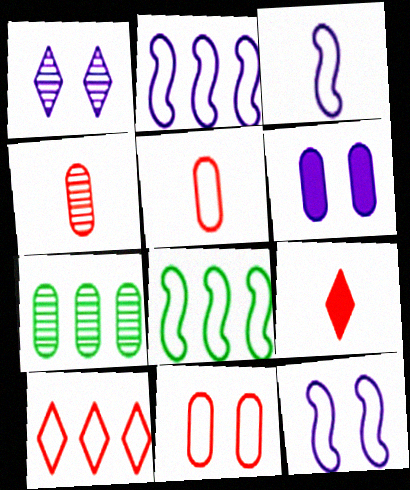[[1, 6, 12], 
[2, 3, 12], 
[5, 6, 7], 
[7, 9, 12]]